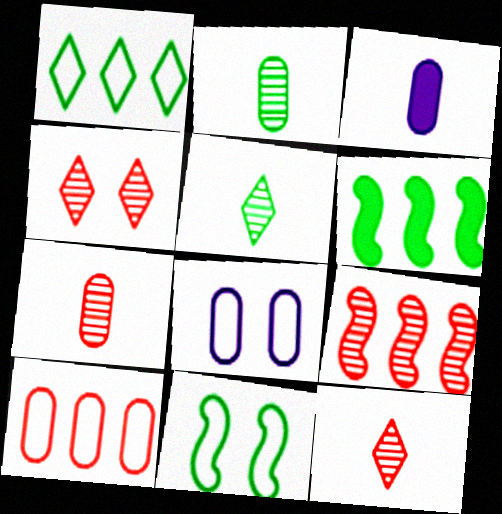[[4, 7, 9], 
[6, 8, 12]]